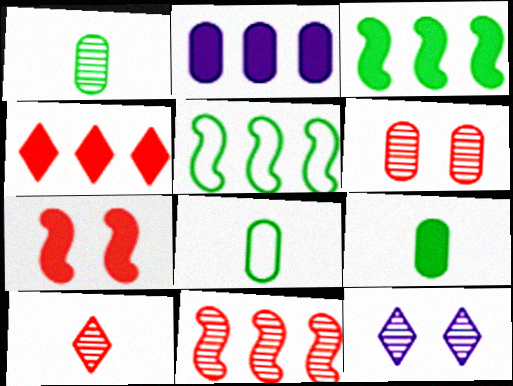[[1, 8, 9], 
[1, 11, 12], 
[2, 3, 4], 
[2, 6, 8], 
[6, 10, 11]]